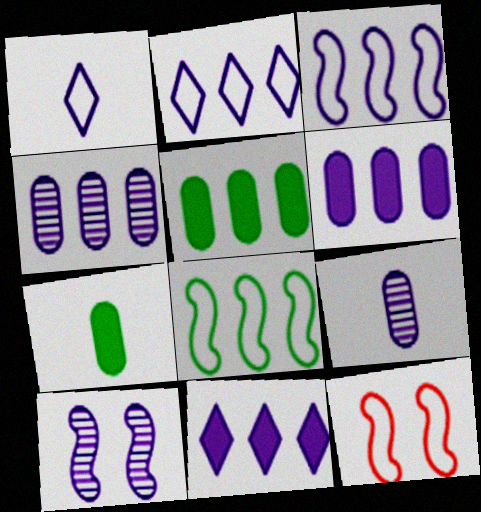[[1, 6, 10], 
[3, 4, 11]]